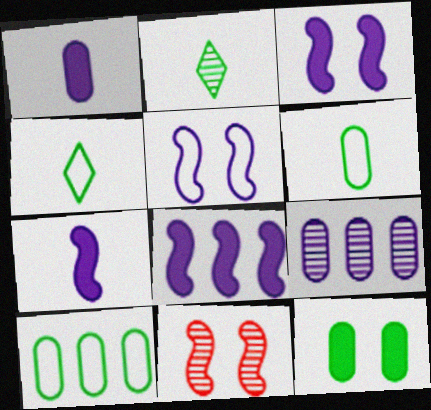[[2, 9, 11], 
[3, 7, 8]]